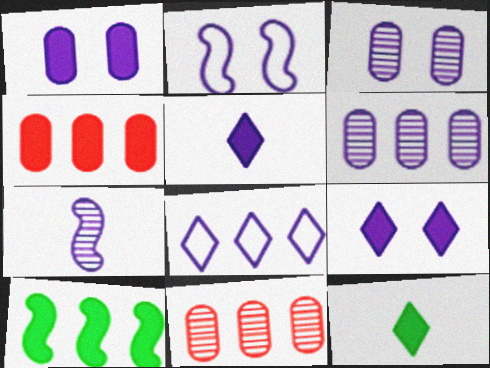[[1, 7, 8], 
[2, 3, 9], 
[2, 5, 6], 
[2, 11, 12], 
[8, 10, 11]]